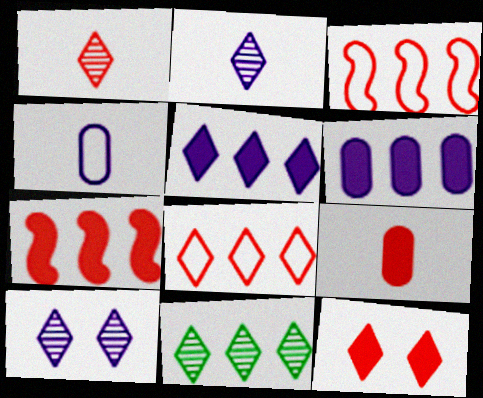[[1, 8, 12], 
[1, 10, 11], 
[3, 6, 11], 
[5, 8, 11], 
[7, 9, 12]]